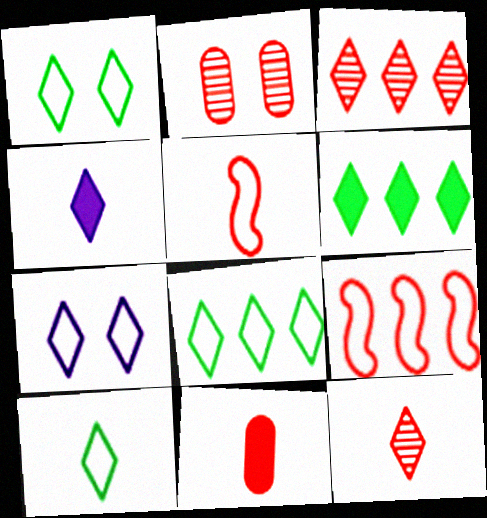[[1, 3, 4], 
[1, 8, 10], 
[4, 10, 12], 
[5, 11, 12], 
[6, 7, 12]]